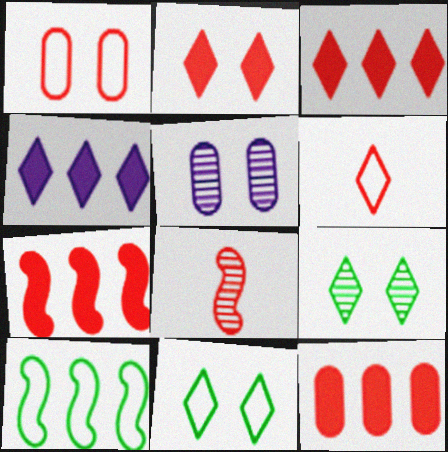[[1, 3, 8], 
[3, 7, 12], 
[4, 6, 9]]